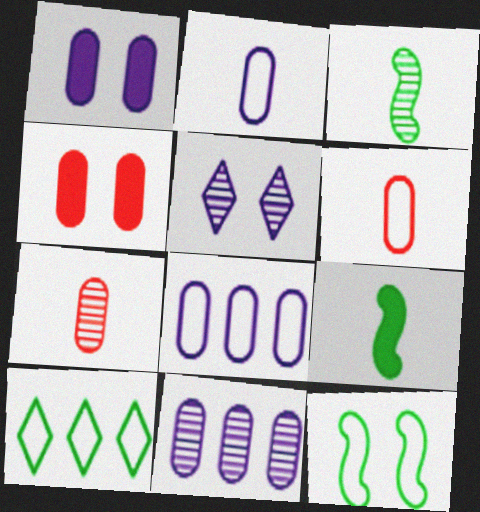[[1, 2, 11], 
[4, 5, 12]]